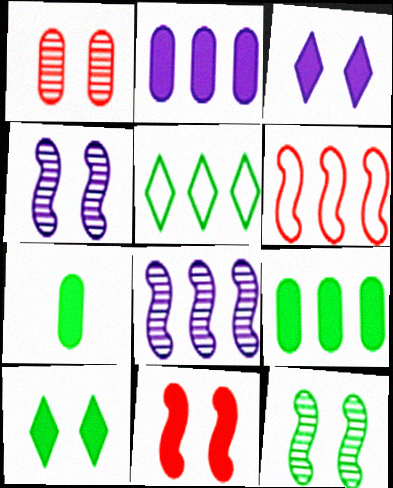[[5, 7, 12]]